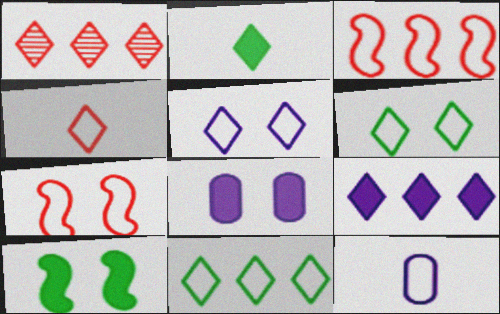[[1, 2, 5], 
[1, 9, 11], 
[1, 10, 12], 
[3, 6, 12], 
[4, 5, 11], 
[7, 11, 12]]